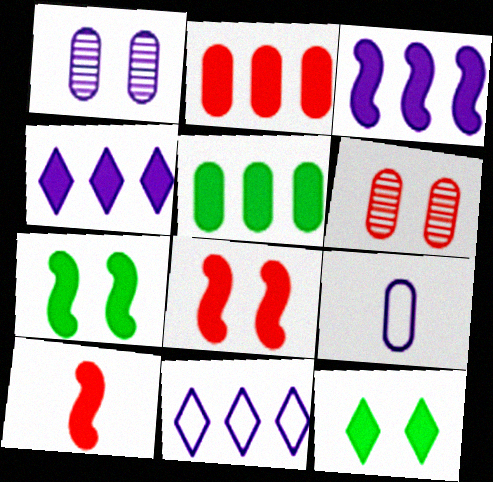[[3, 7, 10], 
[5, 6, 9]]